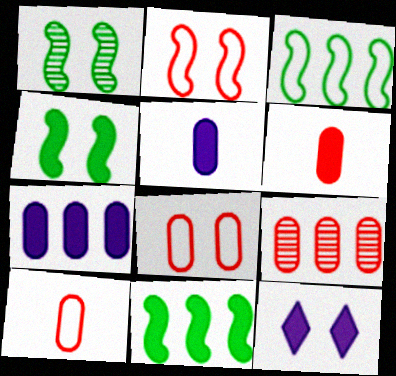[[1, 8, 12], 
[6, 8, 9], 
[6, 11, 12]]